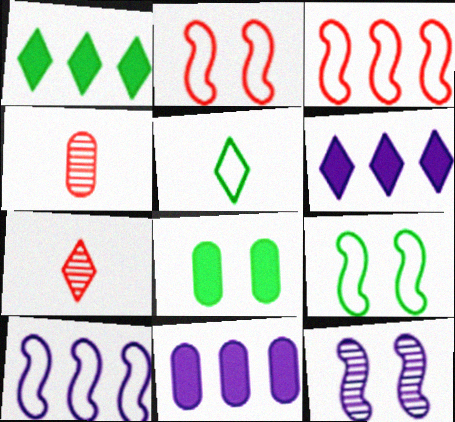[[4, 6, 9], 
[7, 8, 10], 
[7, 9, 11]]